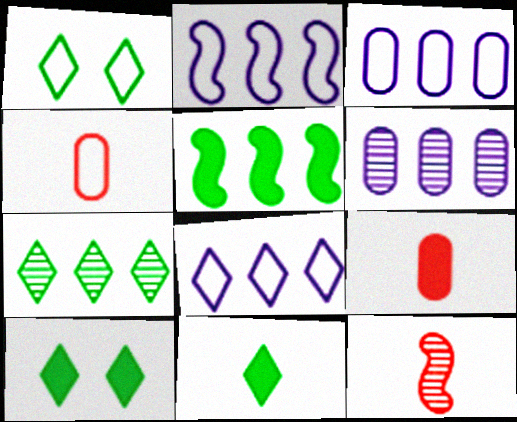[[1, 2, 4], 
[1, 7, 11], 
[2, 3, 8], 
[3, 10, 12]]